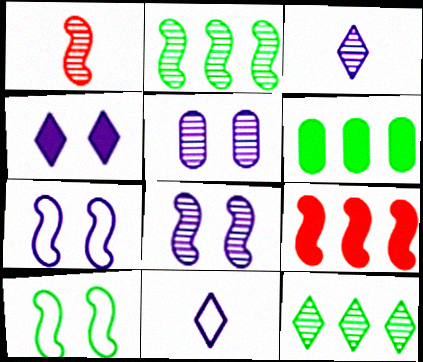[[1, 2, 8], 
[1, 5, 12], 
[4, 5, 7]]